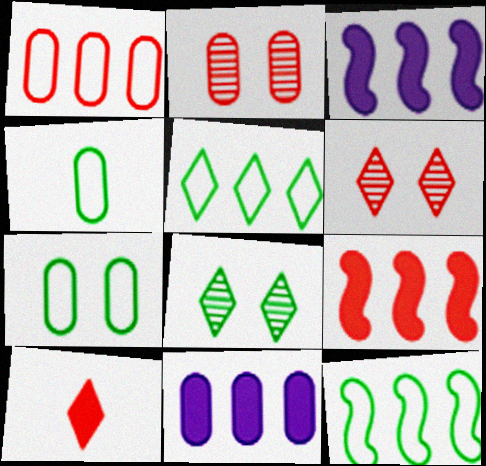[[2, 4, 11], 
[3, 4, 6]]